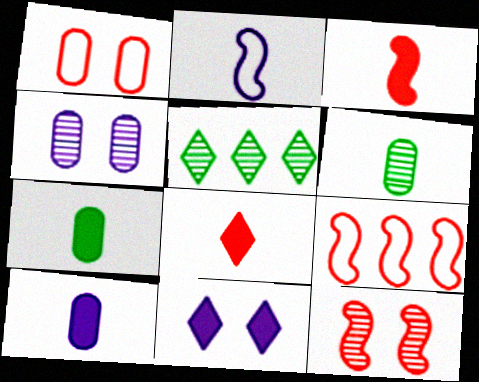[[2, 6, 8], 
[3, 9, 12], 
[6, 9, 11]]